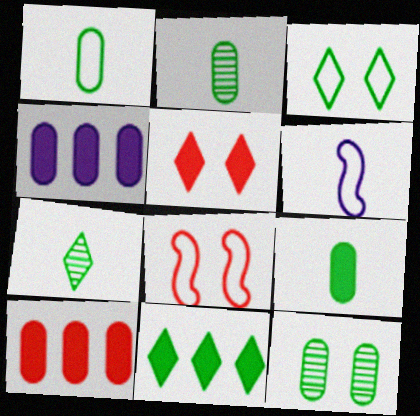[[1, 2, 9], 
[3, 7, 11], 
[4, 7, 8]]